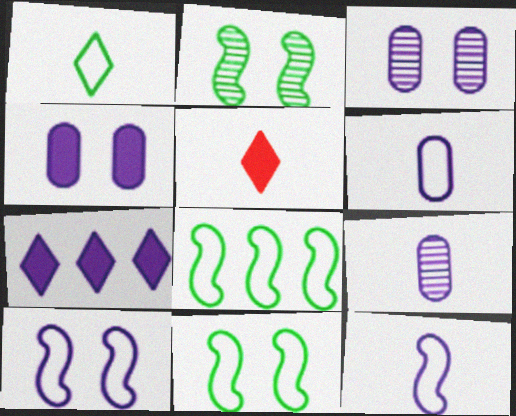[[3, 5, 8], 
[3, 7, 12], 
[7, 9, 10]]